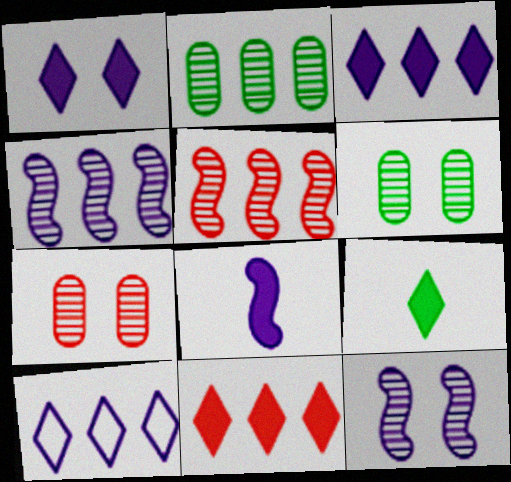[[1, 9, 11]]